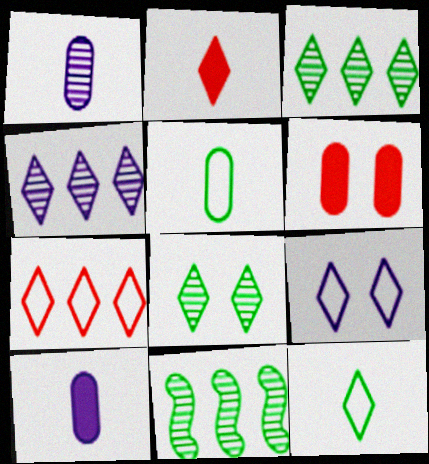[[2, 3, 9], 
[7, 9, 12]]